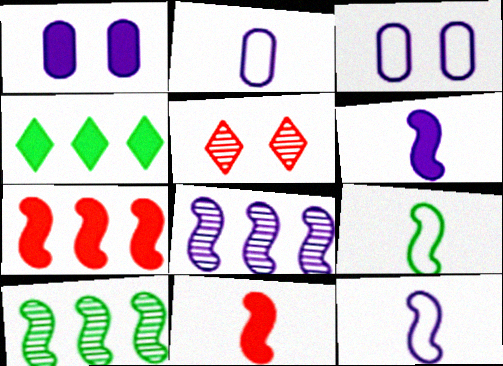[[1, 4, 11]]